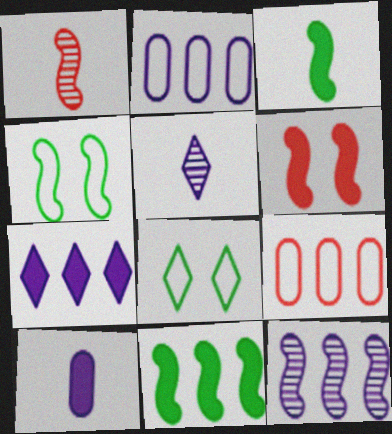[[2, 7, 12]]